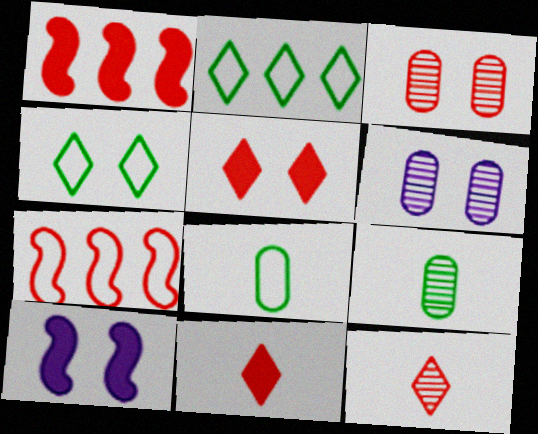[[3, 4, 10], 
[3, 7, 11]]